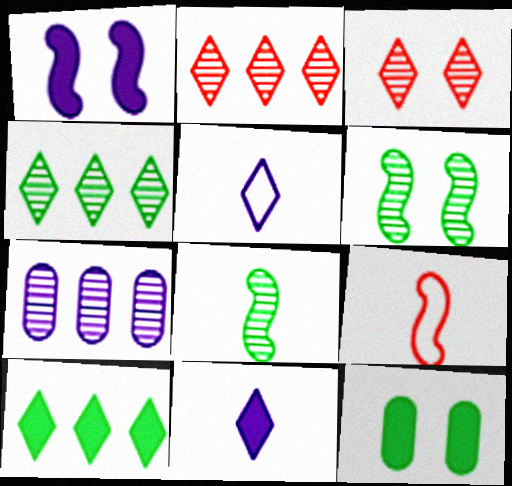[[1, 5, 7], 
[3, 5, 10], 
[3, 7, 8]]